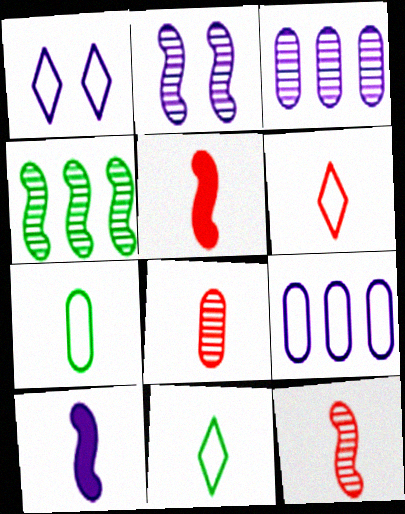[[1, 3, 10], 
[2, 4, 12], 
[5, 6, 8], 
[8, 10, 11]]